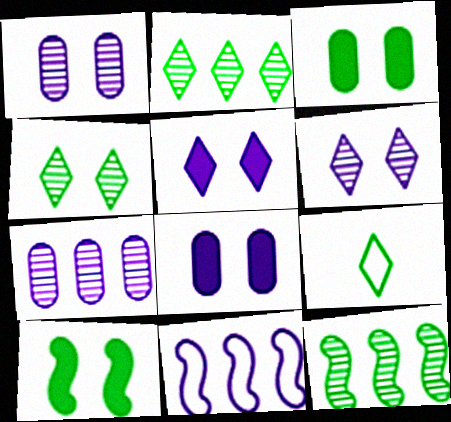[[3, 9, 12]]